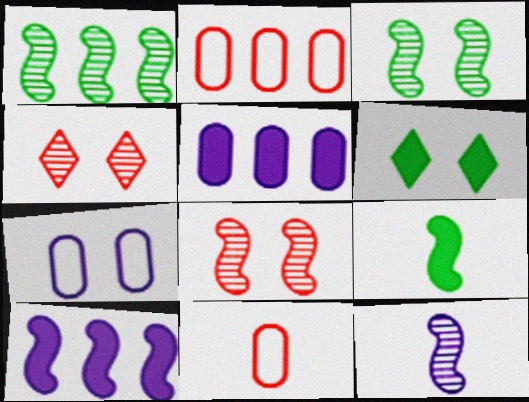[[1, 8, 12], 
[2, 6, 12], 
[6, 7, 8]]